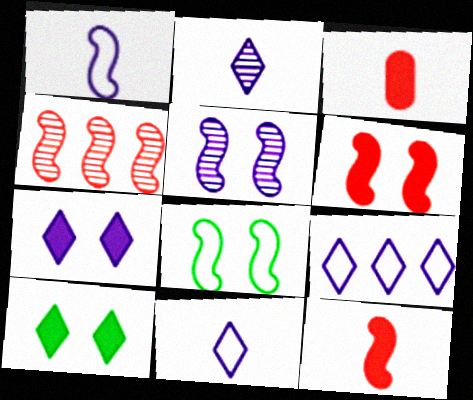[[2, 7, 9], 
[5, 6, 8]]